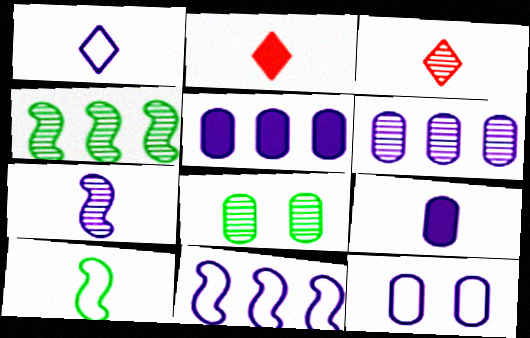[[1, 7, 9], 
[1, 11, 12], 
[2, 4, 12], 
[2, 8, 11], 
[3, 9, 10], 
[6, 9, 12]]